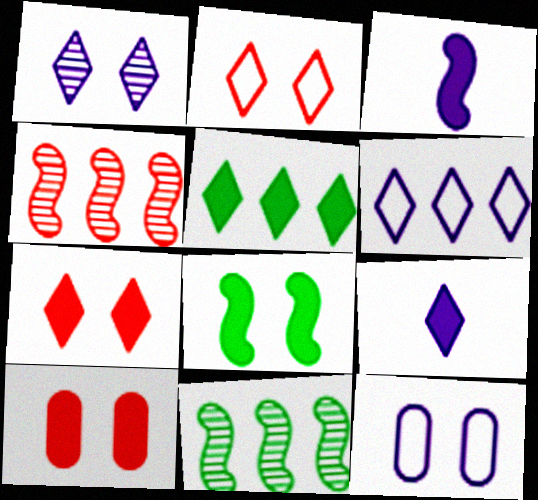[[1, 6, 9], 
[3, 5, 10], 
[5, 7, 9]]